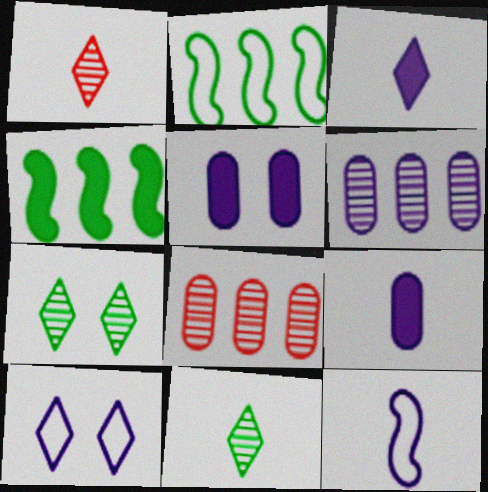[[1, 2, 5]]